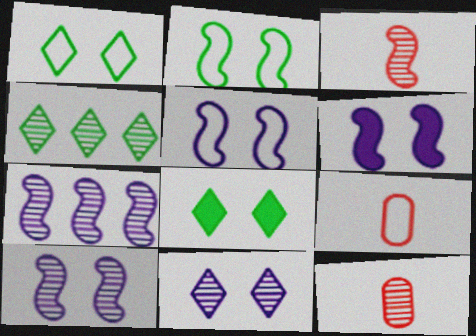[[4, 6, 9], 
[4, 10, 12], 
[5, 6, 10], 
[7, 8, 9]]